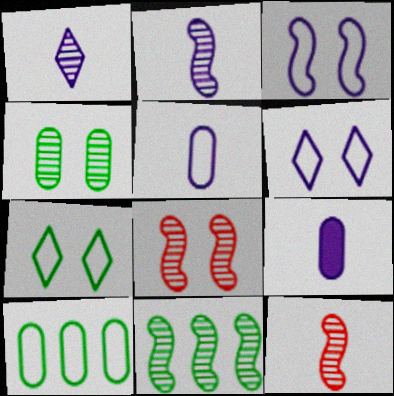[[2, 8, 11]]